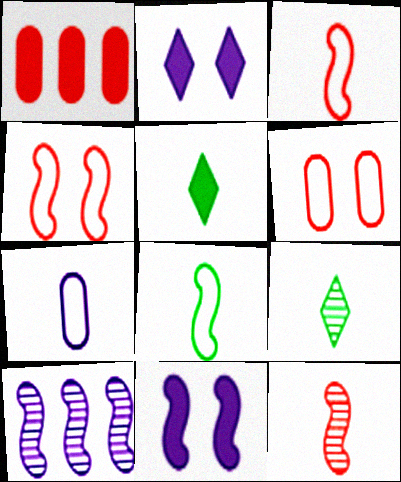[[1, 5, 11], 
[2, 7, 10], 
[5, 6, 10], 
[5, 7, 12]]